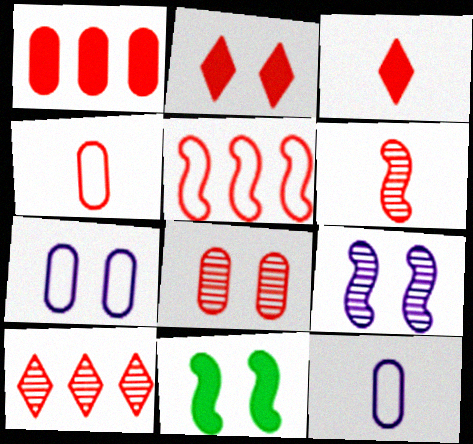[[1, 4, 8], 
[1, 5, 10], 
[3, 4, 6], 
[3, 5, 8], 
[6, 8, 10], 
[10, 11, 12]]